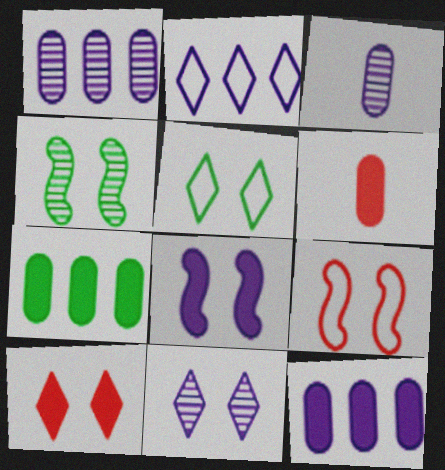[[2, 3, 8], 
[2, 4, 6], 
[4, 8, 9], 
[5, 10, 11]]